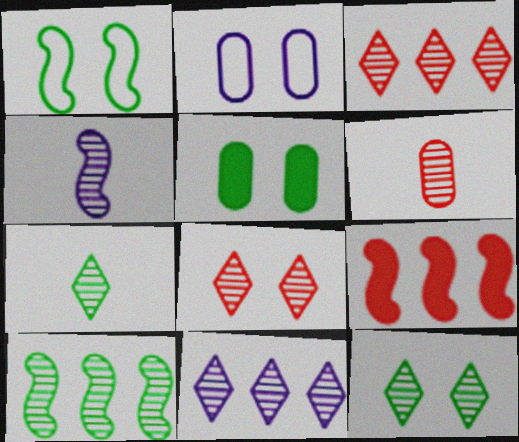[[1, 4, 9], 
[1, 5, 12], 
[2, 7, 9], 
[4, 6, 7], 
[7, 8, 11]]